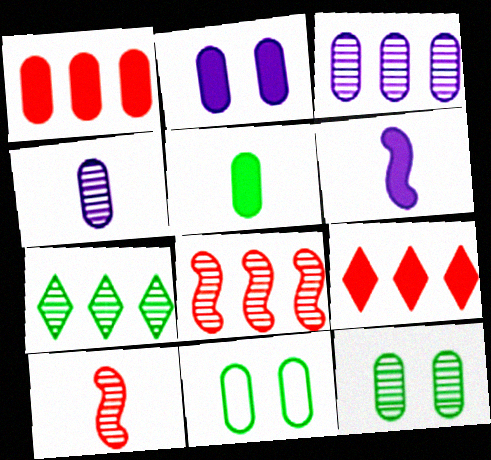[[1, 2, 5], 
[1, 4, 11], 
[3, 7, 8]]